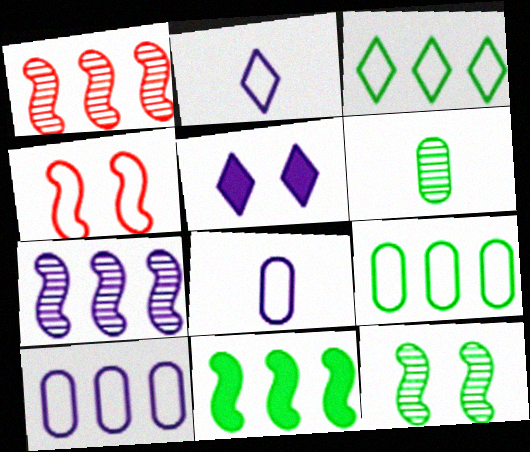[[2, 4, 9], 
[3, 4, 8], 
[5, 7, 8]]